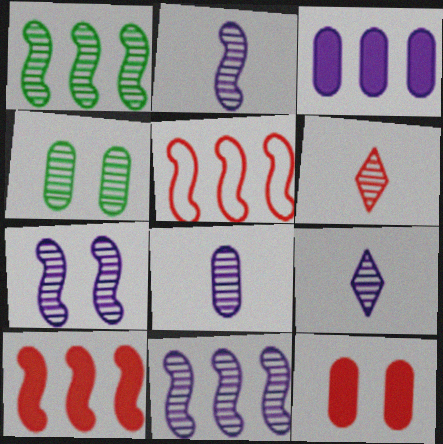[[2, 7, 11], 
[2, 8, 9], 
[4, 6, 11], 
[5, 6, 12]]